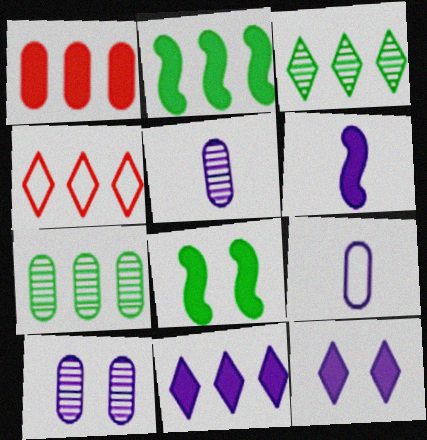[[1, 2, 11], 
[3, 4, 11], 
[4, 5, 8]]